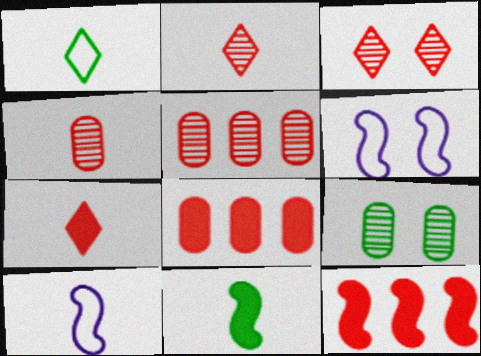[]